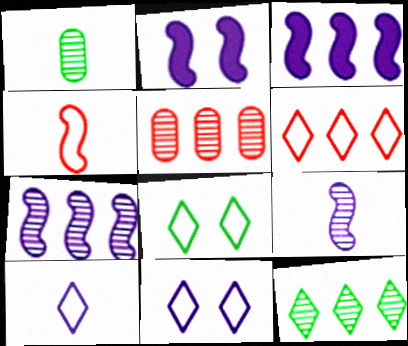[[1, 2, 6], 
[5, 7, 12], 
[6, 8, 10]]